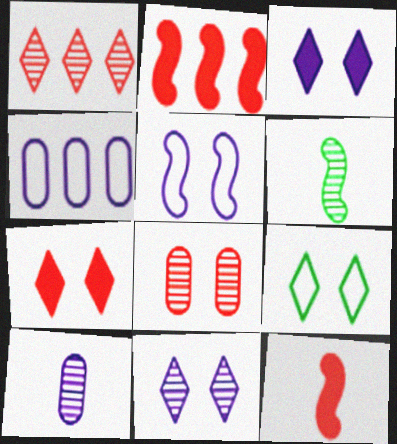[[2, 5, 6], 
[2, 9, 10], 
[4, 6, 7], 
[7, 9, 11]]